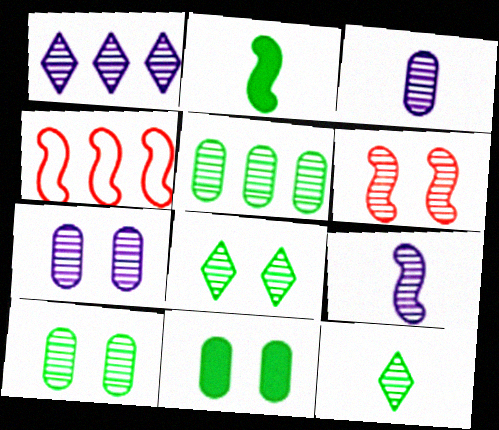[[1, 7, 9], 
[6, 7, 8]]